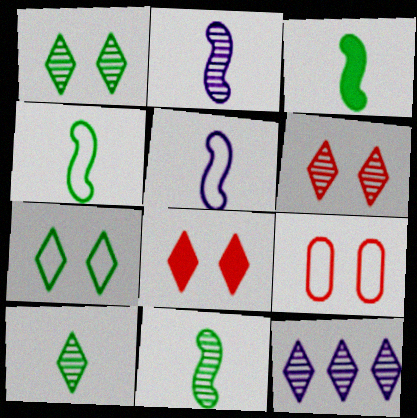[[3, 4, 11], 
[3, 9, 12], 
[6, 10, 12]]